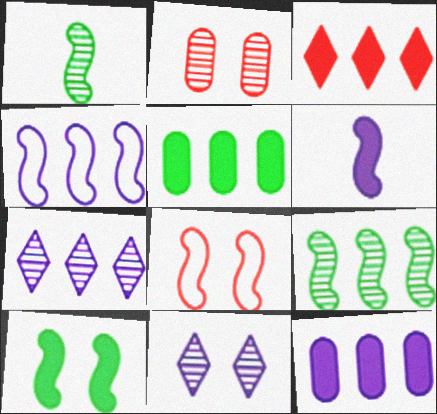[[1, 2, 7], 
[4, 7, 12], 
[6, 8, 9]]